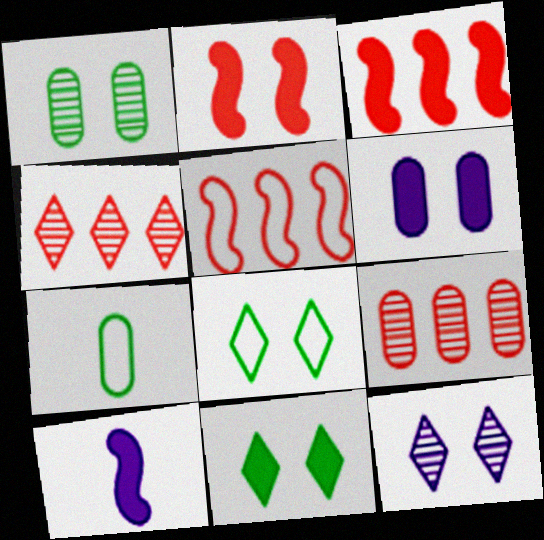[[2, 6, 11], 
[3, 7, 12], 
[6, 7, 9], 
[8, 9, 10]]